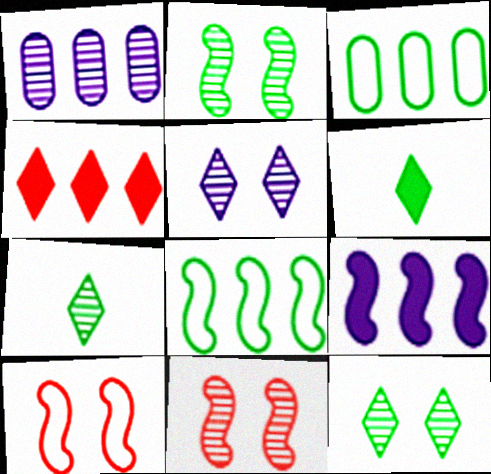[[1, 4, 8], 
[1, 6, 10], 
[1, 7, 11], 
[2, 3, 6]]